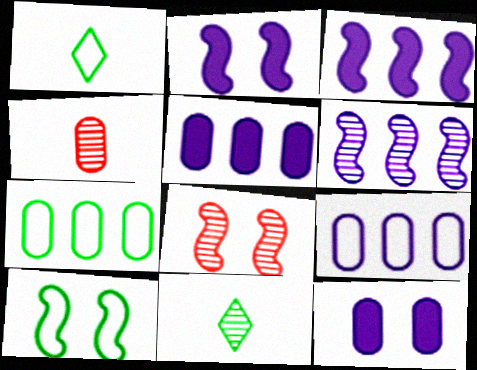[[1, 5, 8], 
[1, 7, 10], 
[2, 8, 10], 
[4, 7, 12]]